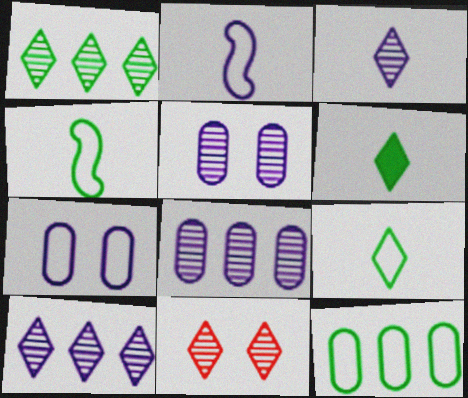[[1, 3, 11]]